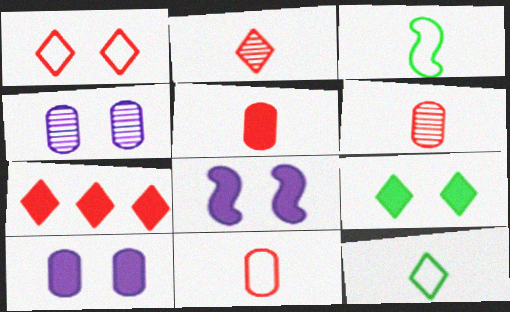[[1, 2, 7], 
[3, 4, 7], 
[5, 6, 11]]